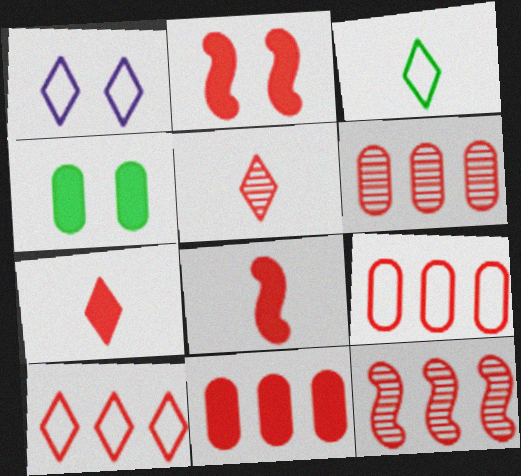[[1, 3, 10], 
[2, 5, 9], 
[2, 7, 11], 
[6, 9, 11], 
[10, 11, 12]]